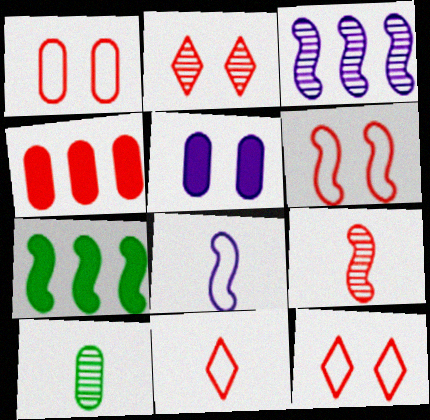[[1, 6, 12], 
[2, 3, 10], 
[4, 9, 12]]